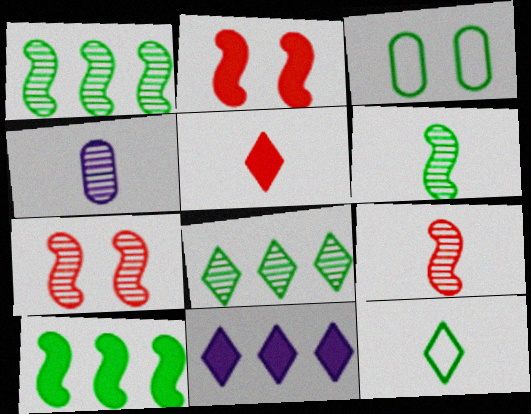[[3, 9, 11], 
[4, 7, 8]]